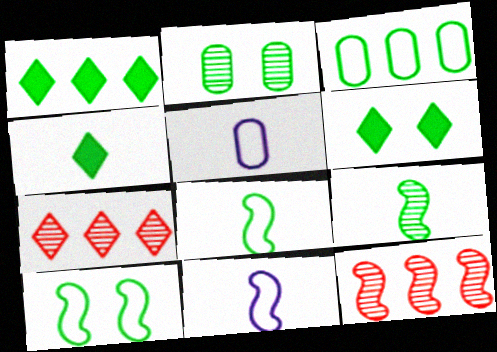[[1, 2, 8], 
[1, 4, 6], 
[2, 6, 10], 
[3, 6, 9], 
[5, 6, 12]]